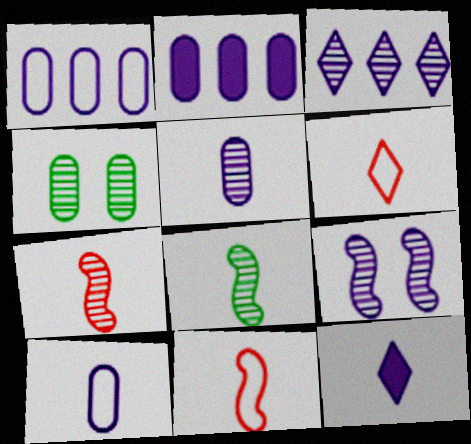[[1, 9, 12], 
[3, 4, 7], 
[3, 5, 9]]